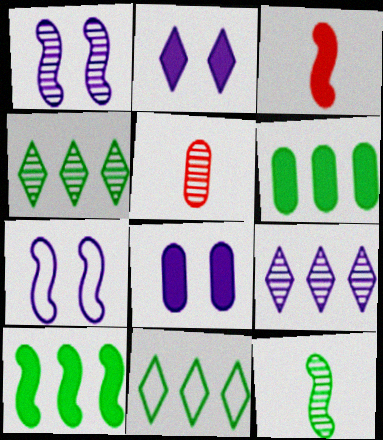[[1, 4, 5], 
[2, 3, 6]]